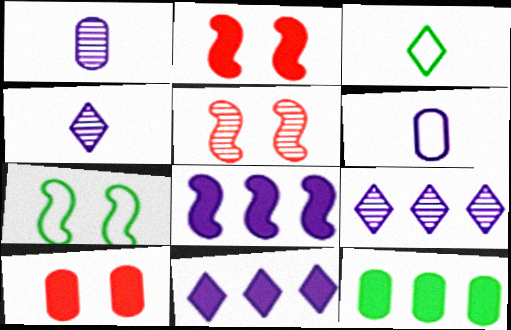[]